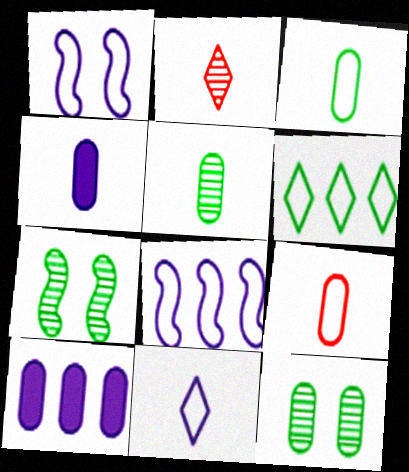[[1, 6, 9], 
[4, 5, 9], 
[9, 10, 12]]